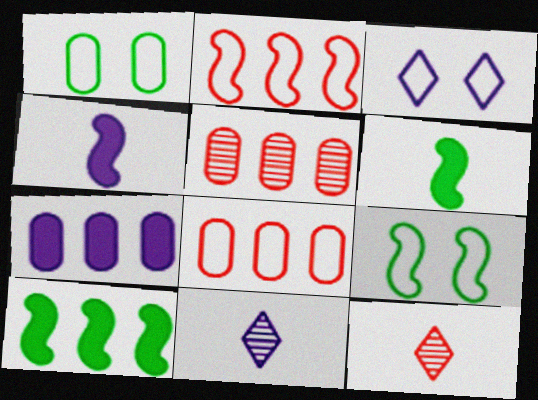[[3, 5, 6], 
[7, 9, 12]]